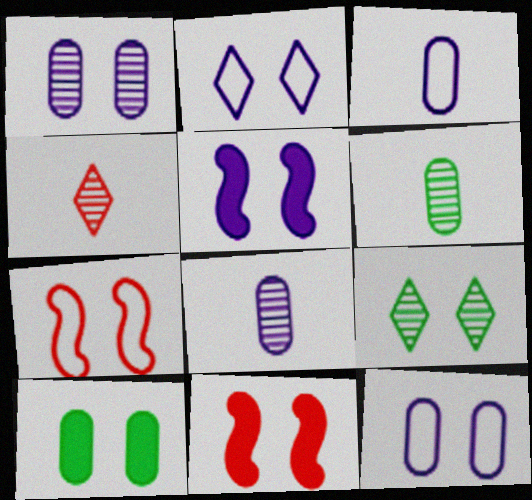[[1, 2, 5], 
[9, 11, 12]]